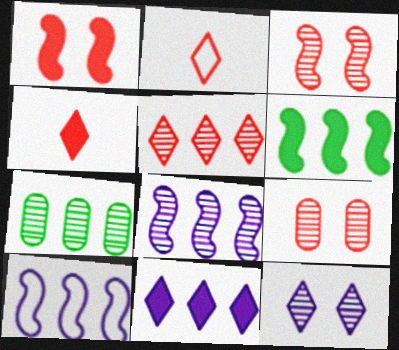[[5, 7, 8]]